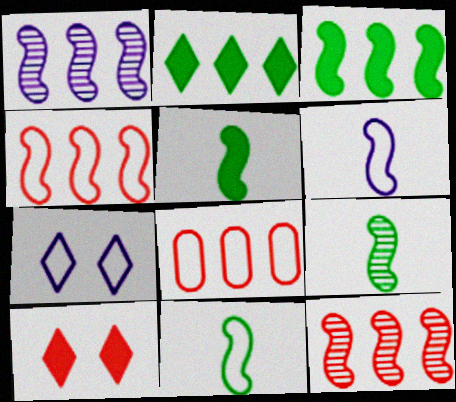[[1, 2, 8], 
[1, 3, 4], 
[5, 9, 11], 
[7, 8, 11]]